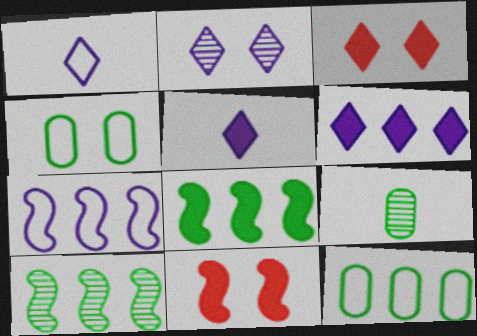[[1, 2, 6], 
[2, 4, 11], 
[3, 7, 9]]